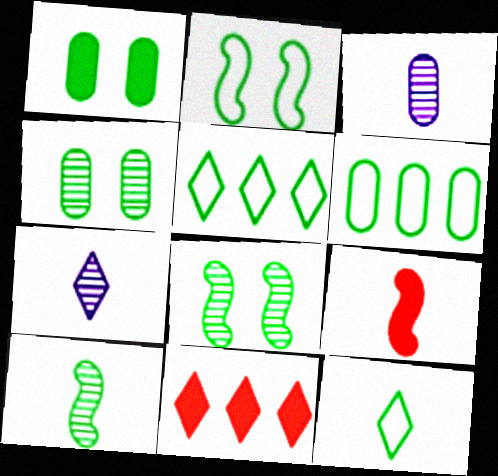[[1, 5, 10], 
[2, 3, 11], 
[2, 6, 12], 
[3, 9, 12]]